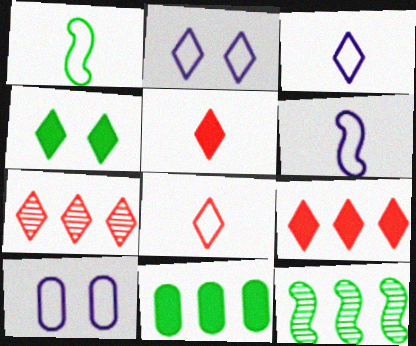[[3, 4, 7], 
[5, 10, 12]]